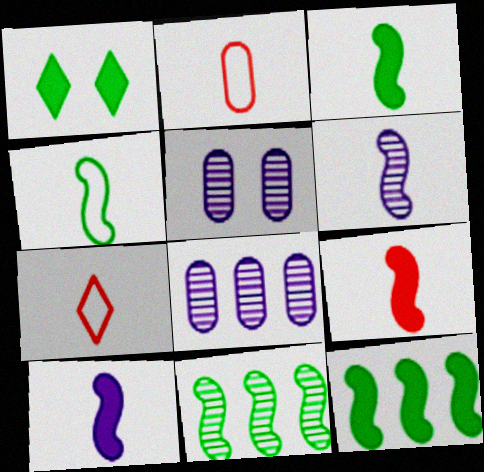[[3, 9, 10], 
[4, 6, 9], 
[5, 7, 12]]